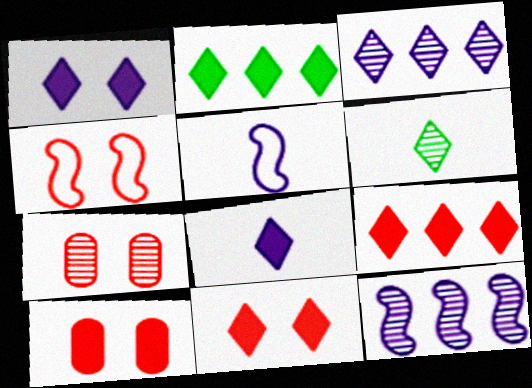[[2, 5, 7], 
[2, 8, 11], 
[4, 7, 11], 
[6, 7, 12]]